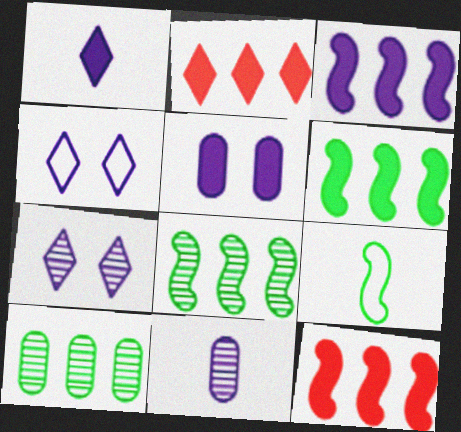[[1, 3, 5], 
[3, 4, 11], 
[3, 6, 12]]